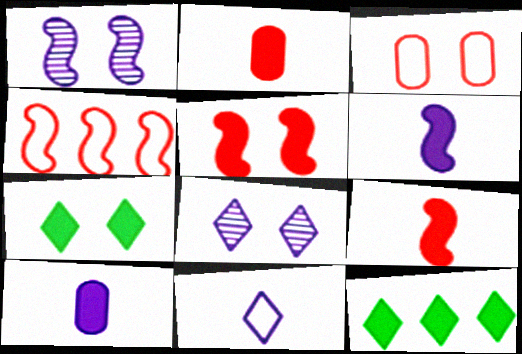[[1, 3, 7], 
[5, 10, 12]]